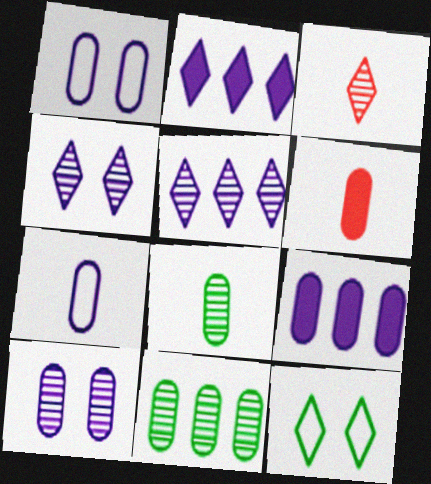[[1, 6, 11], 
[2, 3, 12], 
[6, 7, 8], 
[7, 9, 10]]